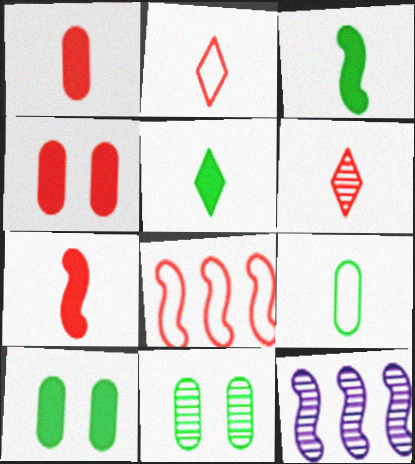[[2, 10, 12], 
[4, 6, 8], 
[6, 11, 12]]